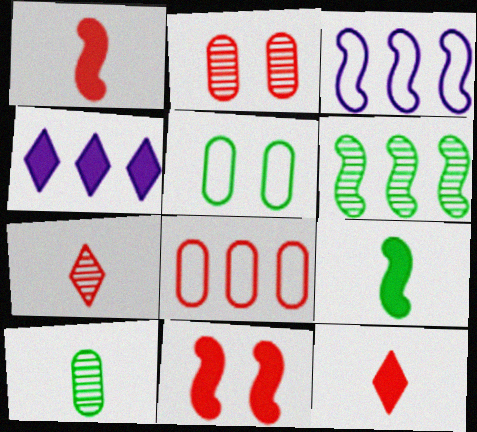[[4, 6, 8], 
[7, 8, 11]]